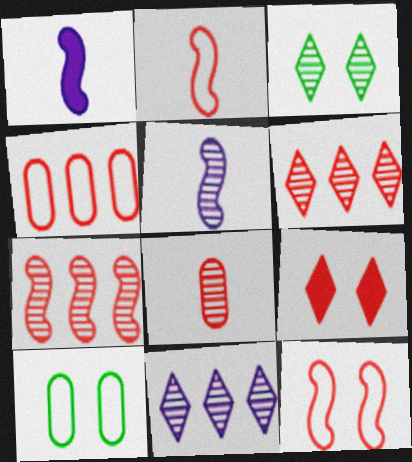[[1, 3, 4], 
[1, 6, 10]]